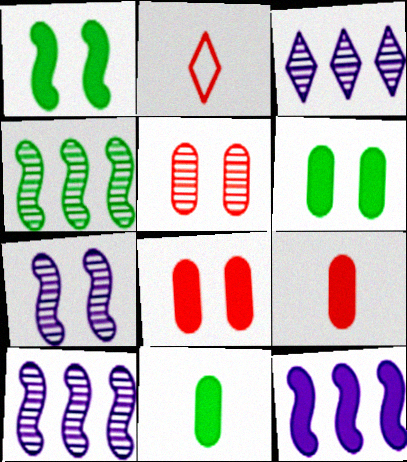[[2, 6, 10]]